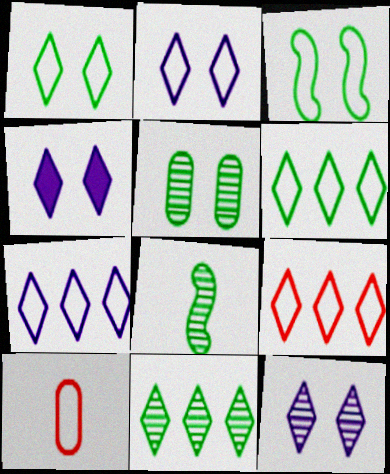[[2, 4, 12], 
[3, 7, 10], 
[5, 8, 11], 
[6, 7, 9]]